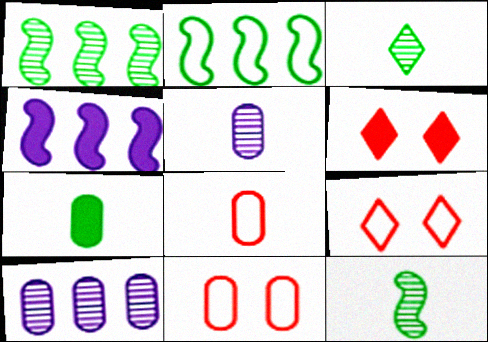[[2, 5, 6], 
[3, 4, 11], 
[4, 6, 7], 
[5, 7, 8], 
[7, 10, 11]]